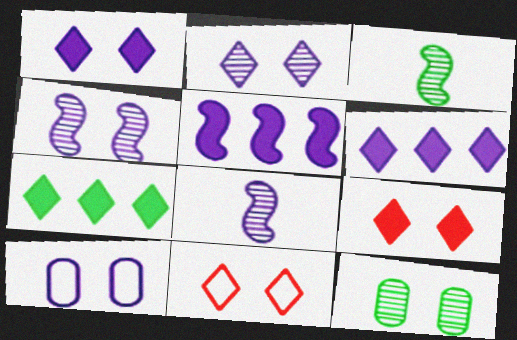[[1, 4, 10], 
[6, 8, 10]]